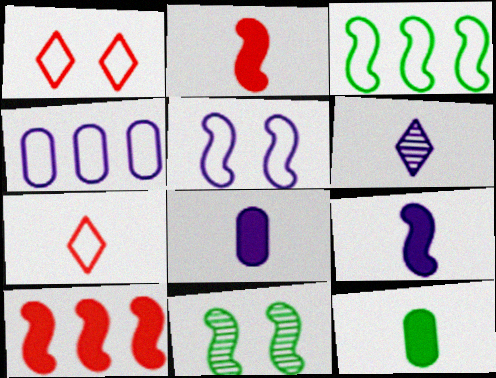[]